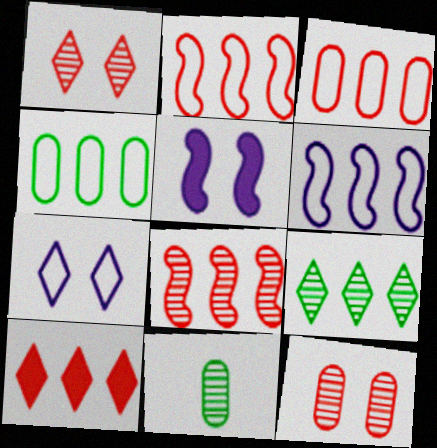[[3, 8, 10]]